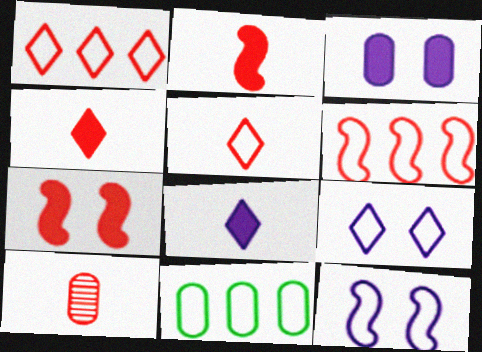[[1, 7, 10], 
[2, 5, 10], 
[3, 10, 11], 
[5, 11, 12]]